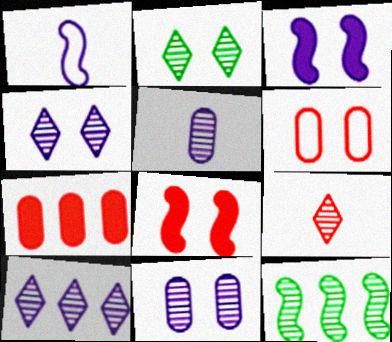[[1, 2, 7], 
[1, 8, 12], 
[2, 3, 6], 
[2, 9, 10], 
[9, 11, 12]]